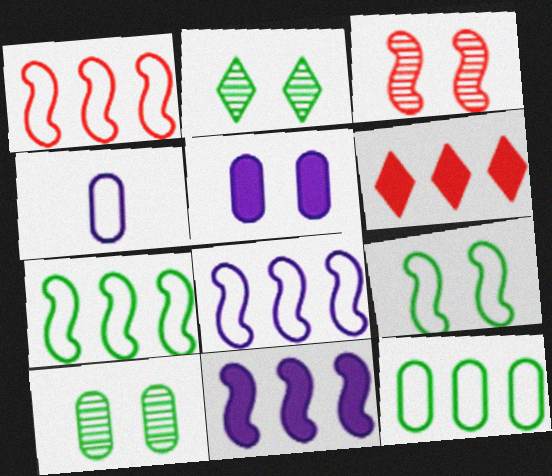[[1, 7, 8]]